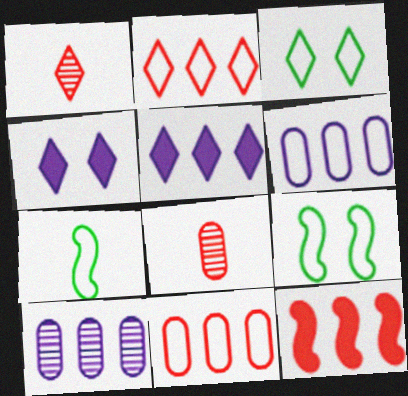[[1, 3, 5], 
[5, 8, 9]]